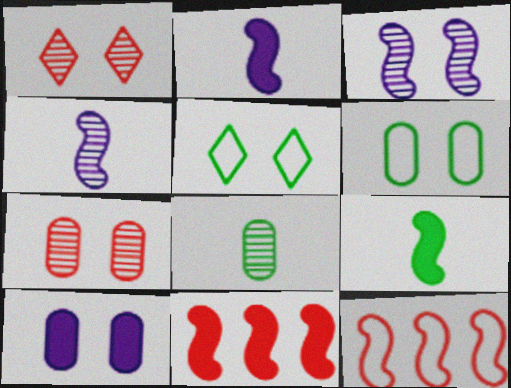[[3, 9, 12], 
[6, 7, 10]]